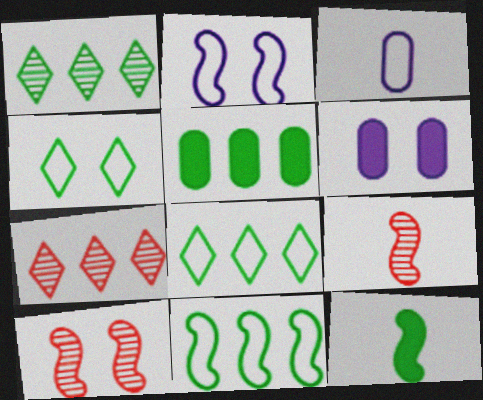[[1, 5, 11], 
[4, 6, 10], 
[6, 8, 9]]